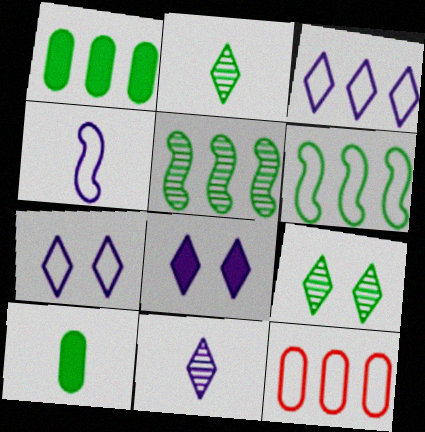[[3, 6, 12], 
[3, 8, 11], 
[6, 9, 10]]